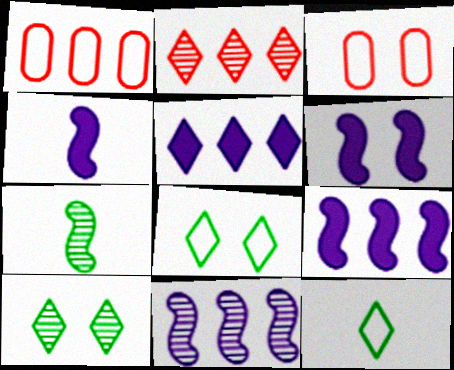[[1, 4, 10], 
[3, 5, 7], 
[3, 6, 10], 
[4, 6, 9]]